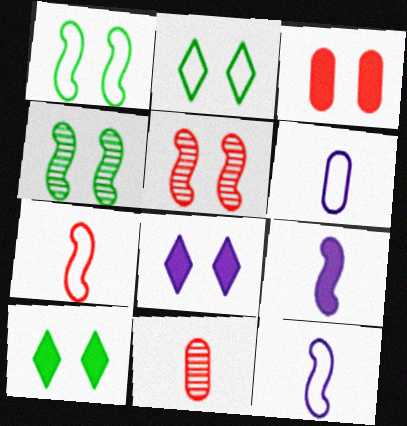[]